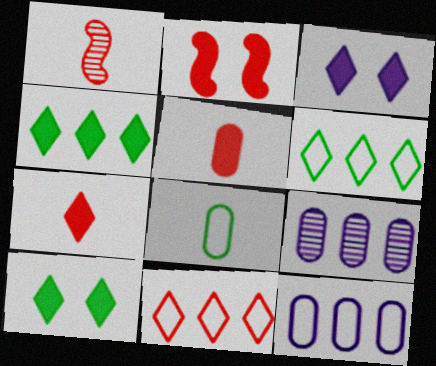[[1, 10, 12], 
[3, 4, 7]]